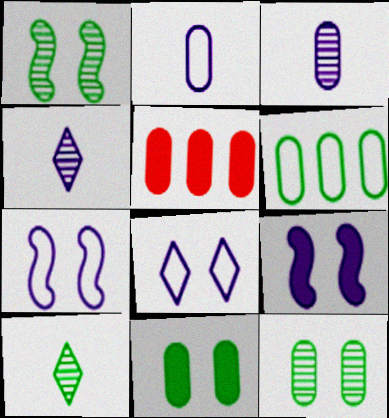[[2, 5, 12], 
[5, 7, 10]]